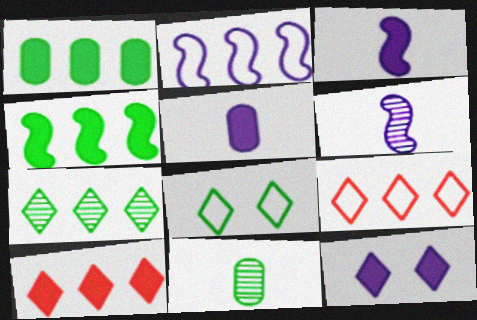[[4, 8, 11]]